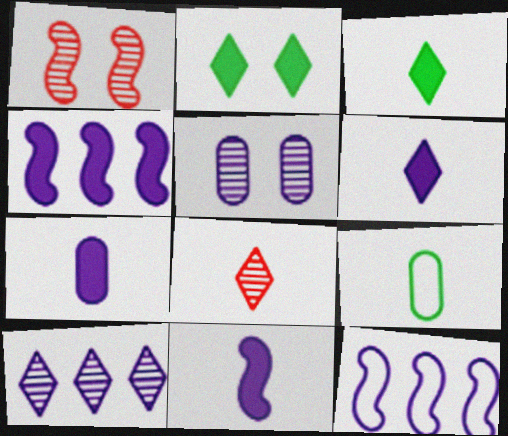[[5, 6, 12], 
[6, 7, 11], 
[8, 9, 11]]